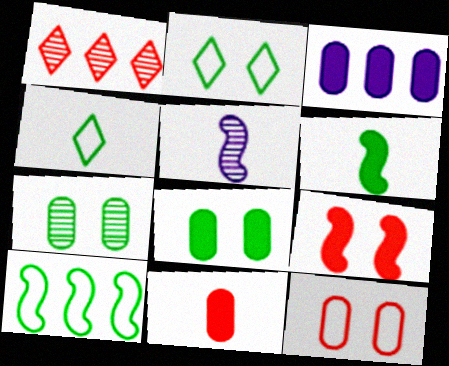[[1, 3, 10], 
[1, 5, 7], 
[3, 8, 11], 
[4, 5, 11], 
[5, 9, 10]]